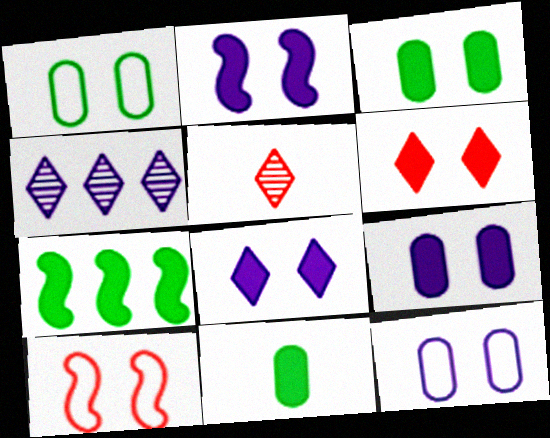[[2, 3, 6], 
[2, 8, 9], 
[4, 10, 11], 
[5, 7, 12]]